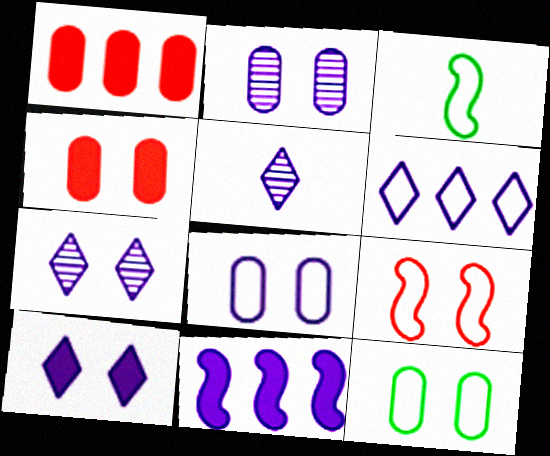[[1, 3, 7], 
[2, 4, 12], 
[5, 6, 10], 
[5, 8, 11]]